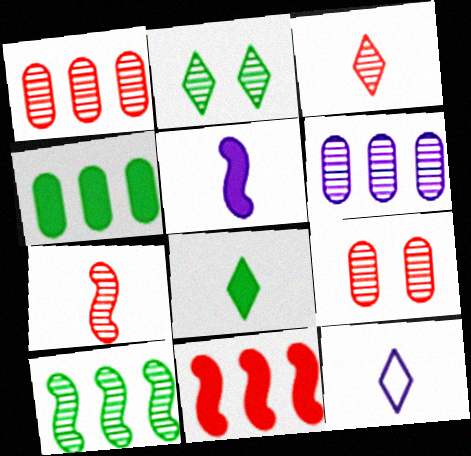[[2, 6, 7], 
[3, 8, 12]]